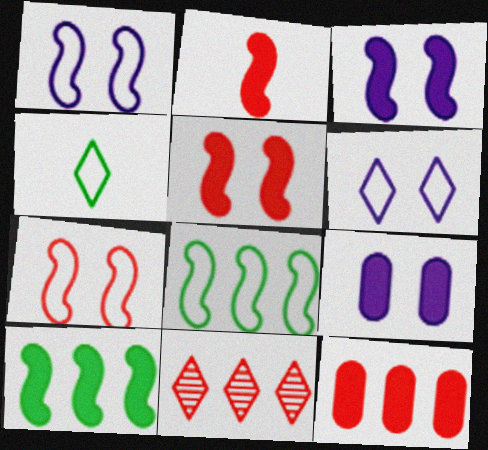[[2, 3, 10]]